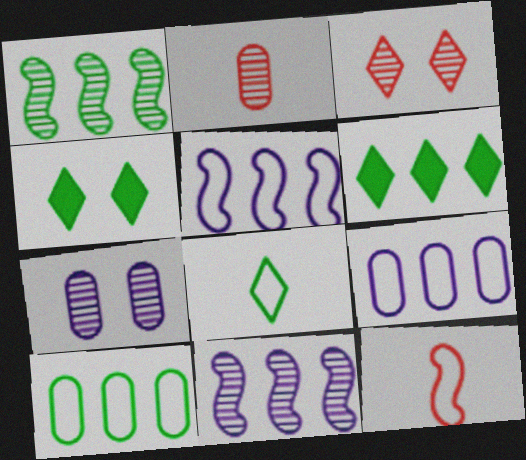[[1, 6, 10], 
[2, 4, 5], 
[6, 7, 12]]